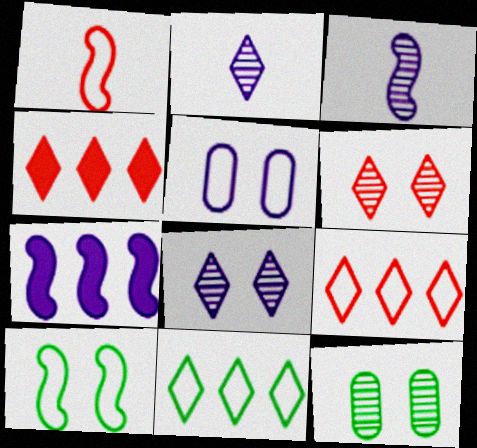[[1, 5, 11], 
[2, 5, 7]]